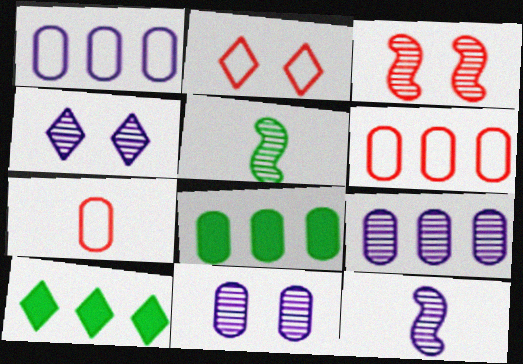[[2, 8, 12], 
[4, 9, 12], 
[6, 8, 9], 
[7, 8, 11]]